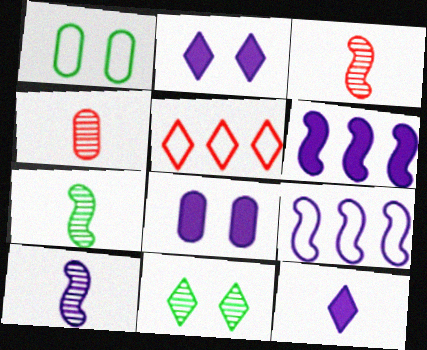[[3, 7, 10], 
[5, 7, 8], 
[5, 11, 12], 
[6, 8, 12]]